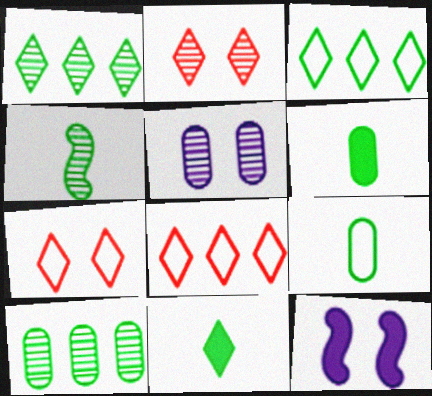[[4, 9, 11]]